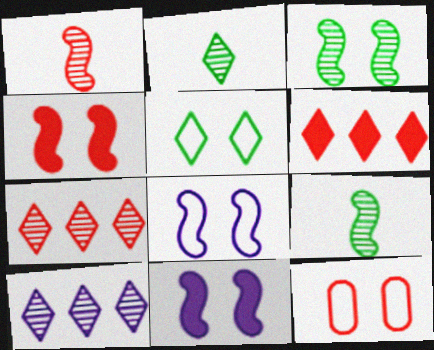[[1, 6, 12], 
[3, 4, 8], 
[5, 8, 12]]